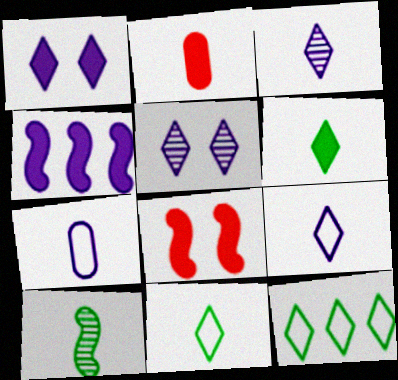[[2, 9, 10], 
[4, 5, 7]]